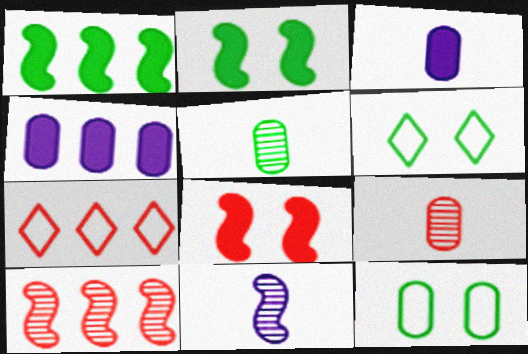[[1, 5, 6], 
[3, 6, 10], 
[4, 9, 12], 
[7, 8, 9]]